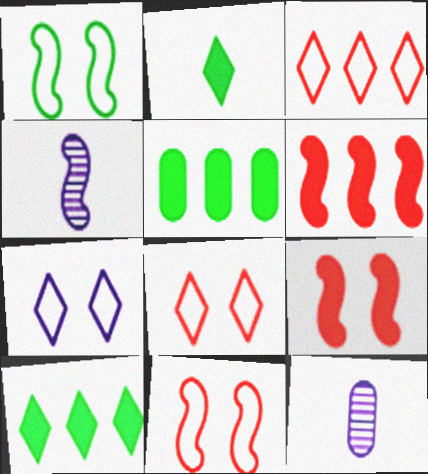[[1, 4, 6], 
[4, 5, 8], 
[10, 11, 12]]